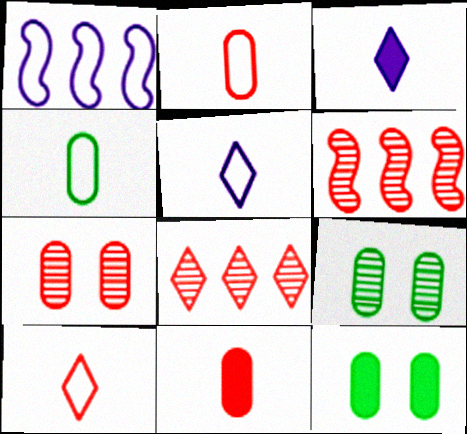[[5, 6, 12]]